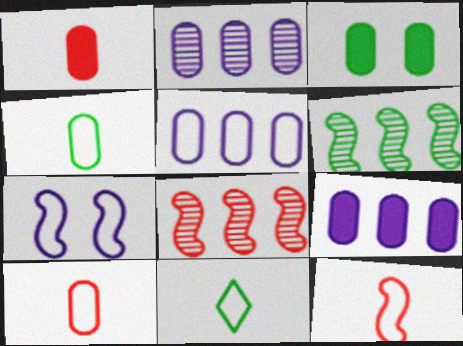[[1, 3, 9], 
[2, 3, 10], 
[2, 5, 9], 
[3, 6, 11]]